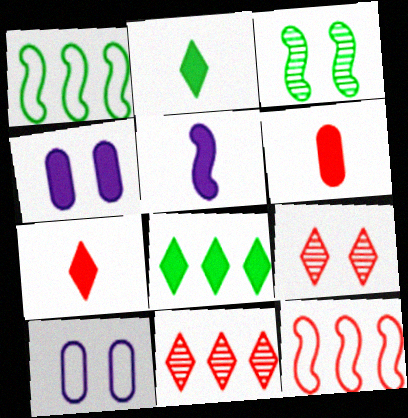[[2, 5, 6], 
[3, 5, 12], 
[6, 9, 12]]